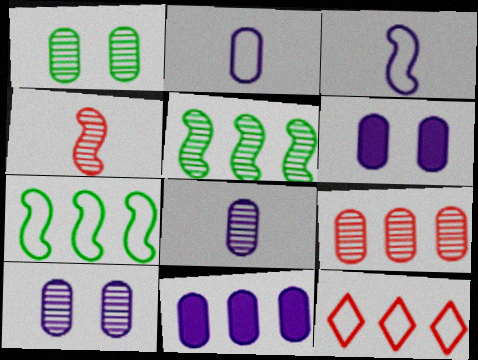[[1, 8, 9], 
[2, 10, 11], 
[5, 11, 12]]